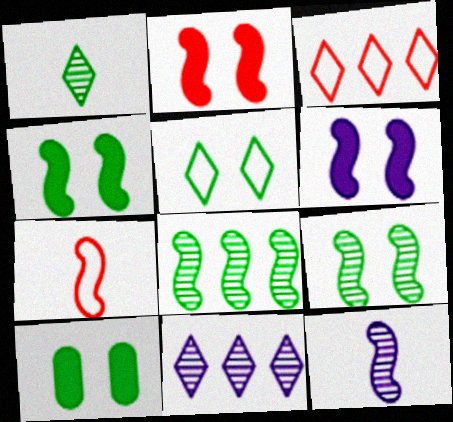[[2, 4, 6], 
[3, 10, 12], 
[5, 9, 10], 
[6, 7, 8], 
[7, 10, 11]]